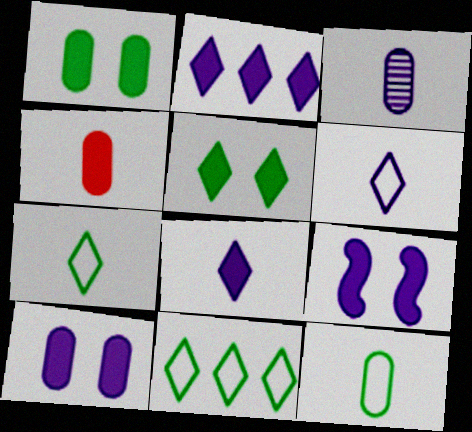[[3, 4, 12]]